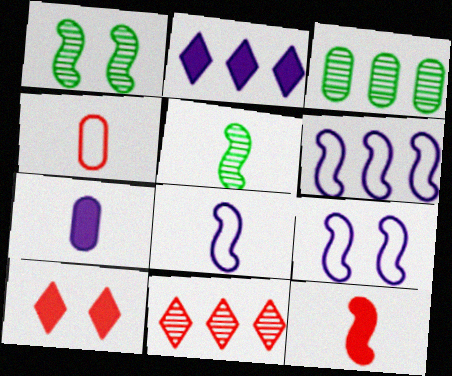[[1, 2, 4], 
[1, 6, 12], 
[3, 8, 10], 
[5, 8, 12], 
[6, 8, 9]]